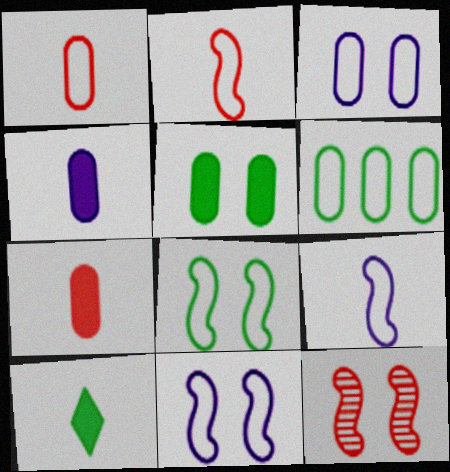[[1, 3, 6]]